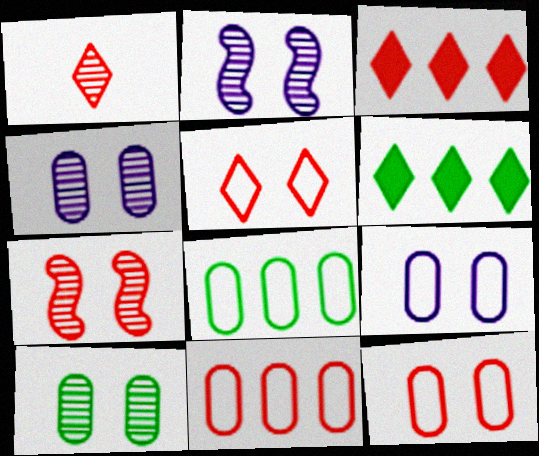[[1, 3, 5]]